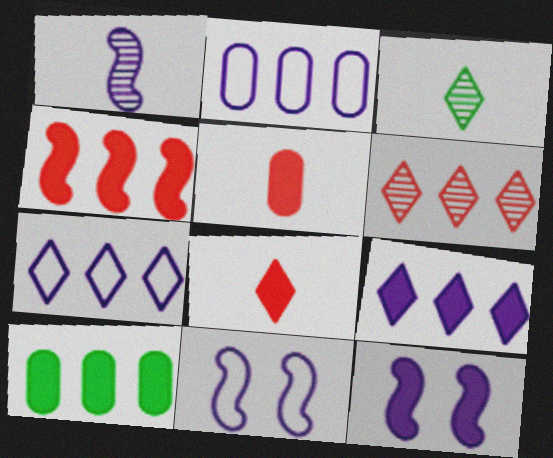[[4, 9, 10], 
[8, 10, 12]]